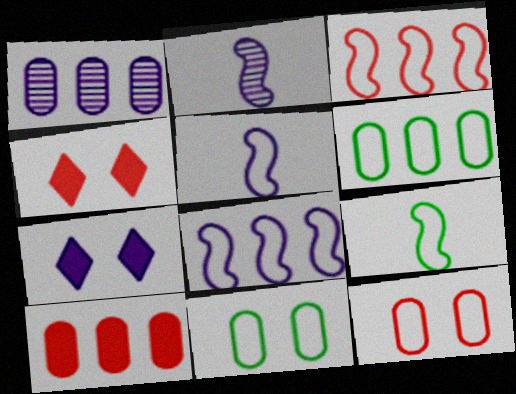[[1, 4, 9], 
[1, 5, 7], 
[1, 6, 10], 
[2, 4, 6]]